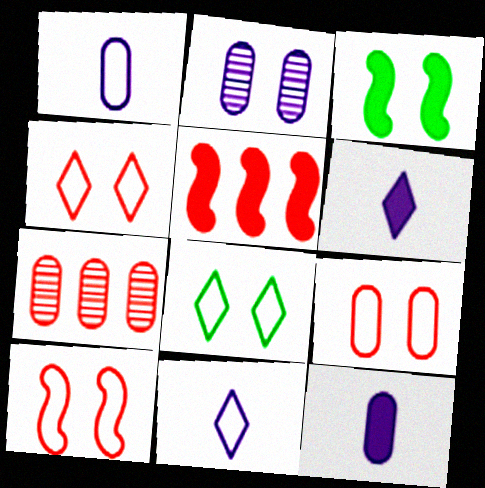[[2, 3, 4], 
[3, 7, 11], 
[4, 9, 10]]